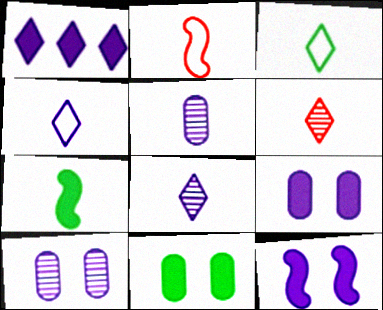[]